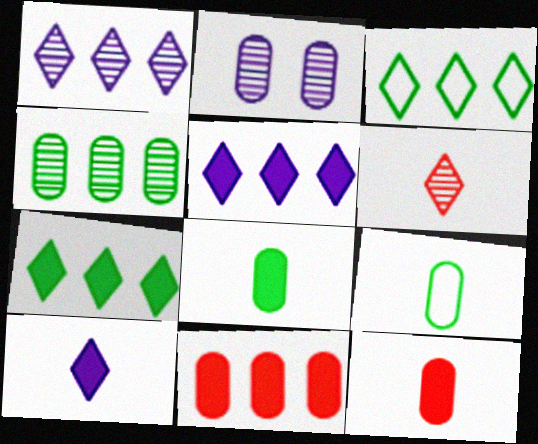[[2, 9, 11]]